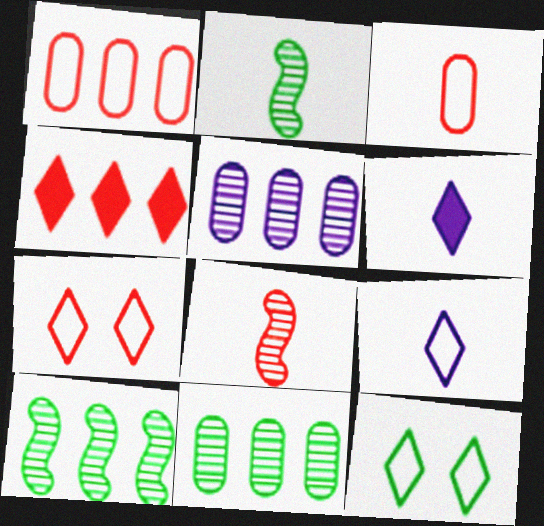[[2, 3, 6]]